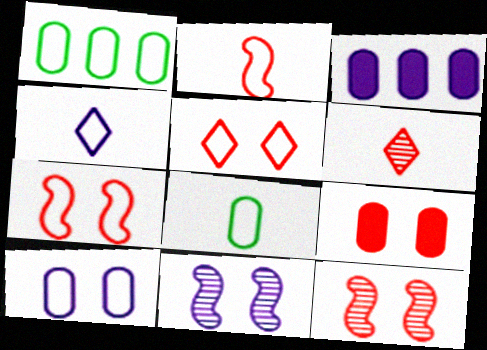[[1, 4, 7], 
[2, 4, 8], 
[3, 4, 11], 
[5, 9, 12]]